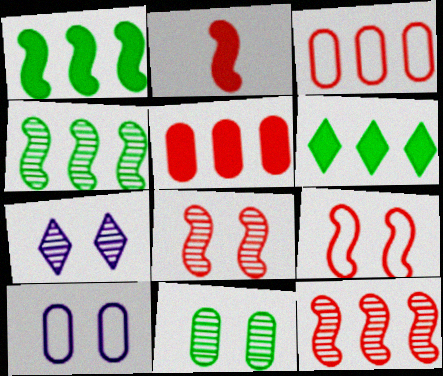[[2, 9, 12], 
[7, 8, 11]]